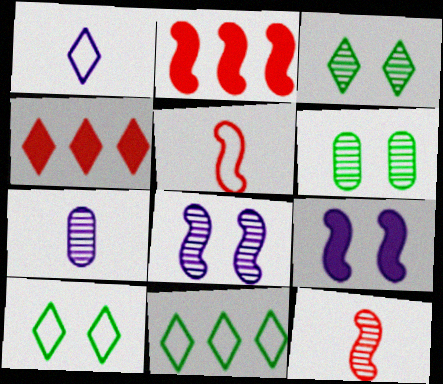[[1, 2, 6], 
[1, 3, 4], 
[2, 7, 10]]